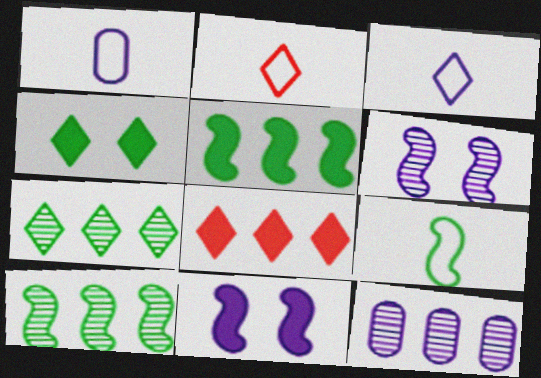[[1, 2, 9], 
[3, 11, 12]]